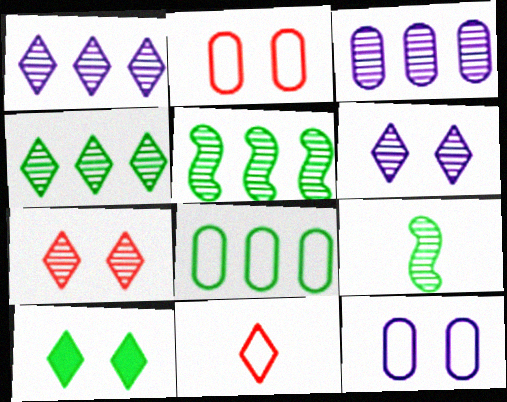[[1, 10, 11], 
[3, 7, 9], 
[8, 9, 10]]